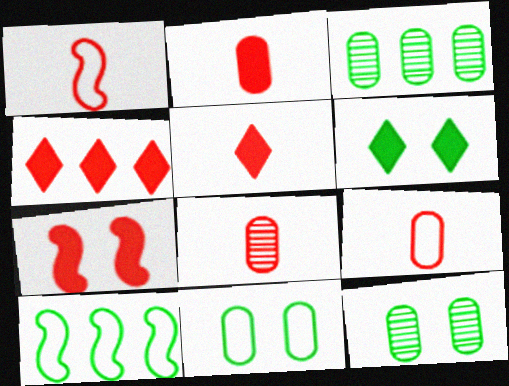[[1, 5, 8], 
[2, 4, 7], 
[2, 8, 9]]